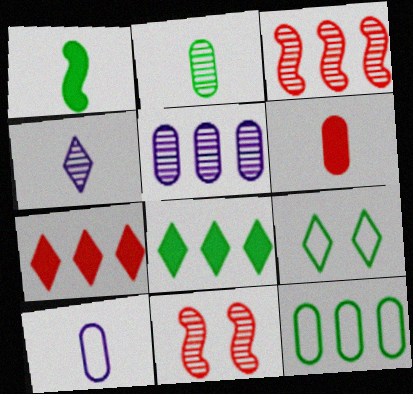[[2, 6, 10], 
[4, 7, 9], 
[8, 10, 11]]